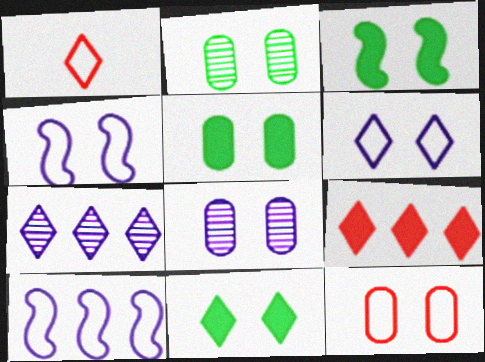[[1, 7, 11], 
[3, 5, 11], 
[5, 8, 12]]